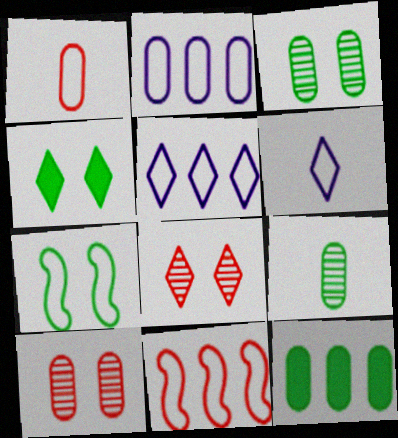[[1, 5, 7], 
[3, 4, 7]]